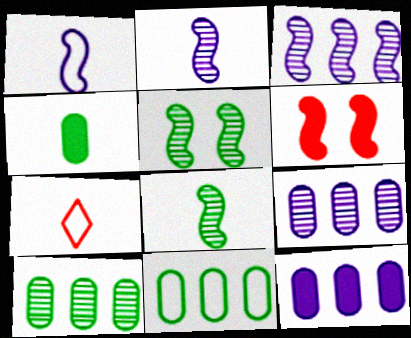[[2, 4, 7], 
[5, 7, 12]]